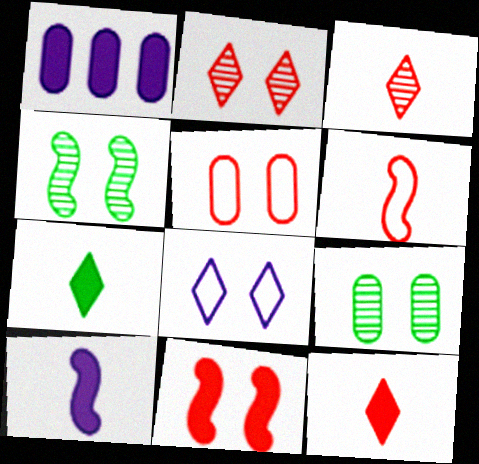[[1, 7, 11], 
[2, 5, 11], 
[8, 9, 11]]